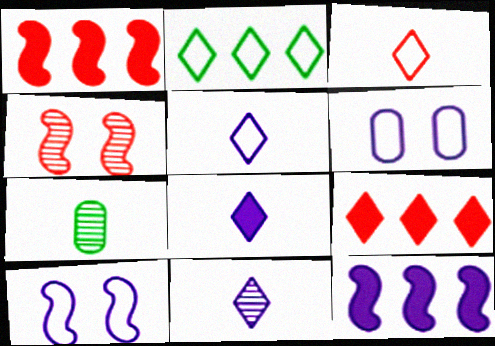[[5, 8, 11], 
[6, 11, 12], 
[7, 9, 10]]